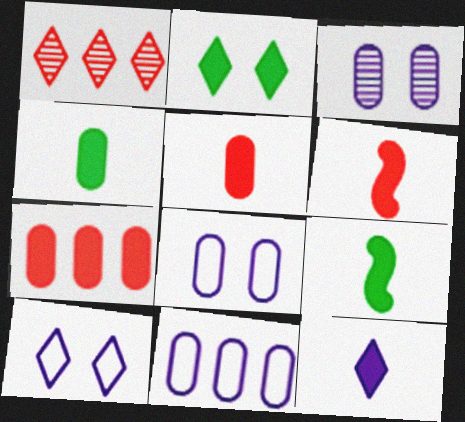[[1, 8, 9], 
[4, 6, 12], 
[5, 9, 12]]